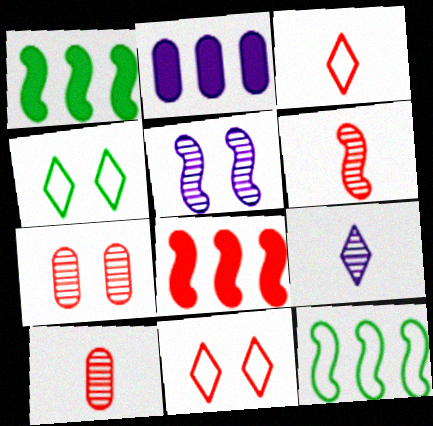[[2, 4, 6], 
[3, 7, 8], 
[8, 10, 11]]